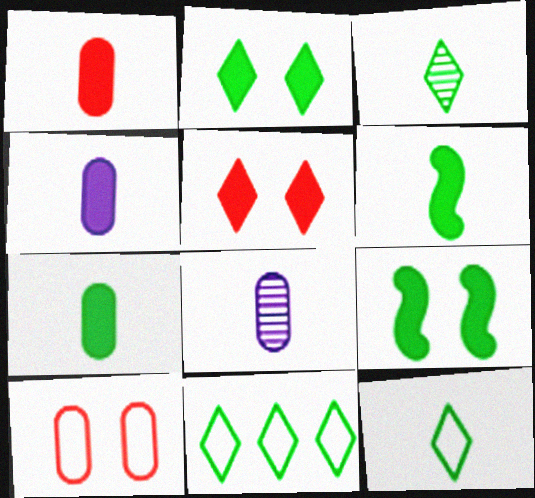[[1, 4, 7], 
[2, 3, 11]]